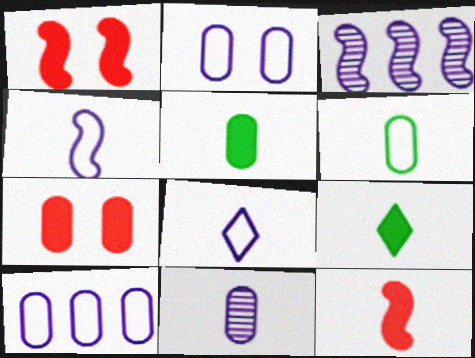[]